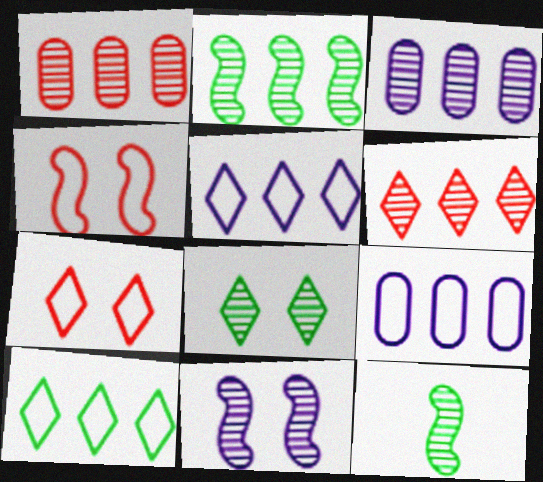[[2, 3, 6]]